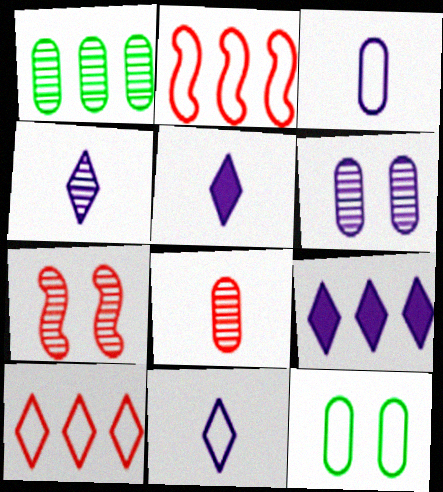[[1, 2, 9], 
[1, 4, 7], 
[1, 6, 8], 
[2, 11, 12], 
[4, 5, 11]]